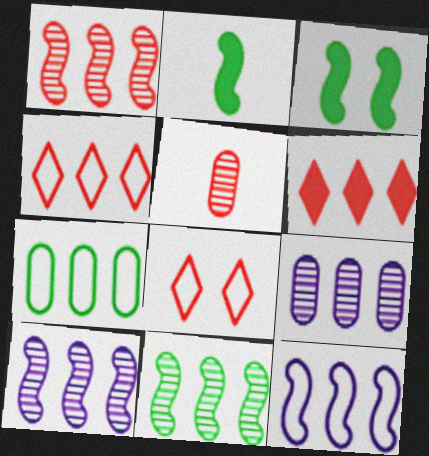[[1, 10, 11], 
[2, 8, 9], 
[4, 7, 12], 
[6, 7, 10]]